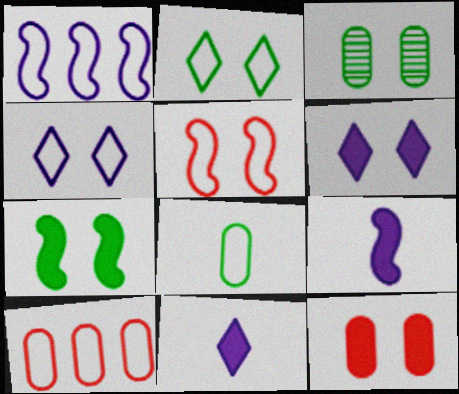[[2, 3, 7], 
[3, 5, 6], 
[6, 7, 12]]